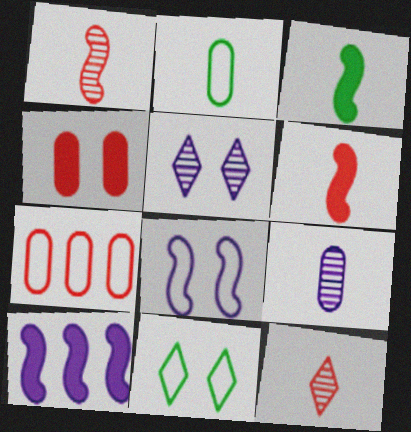[[3, 5, 7]]